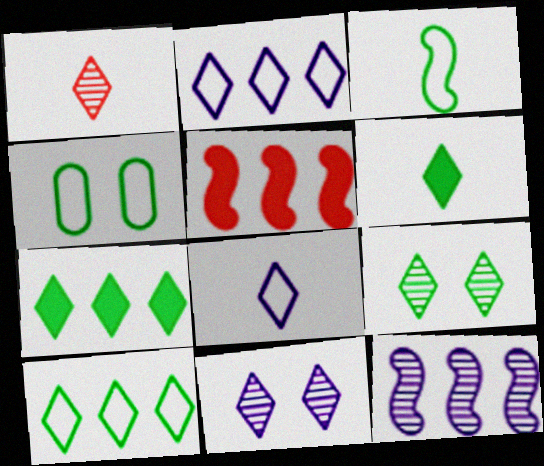[[1, 6, 8], 
[3, 4, 10], 
[6, 9, 10]]